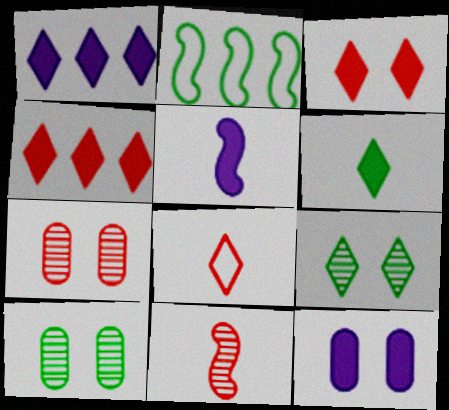[[1, 3, 6], 
[1, 5, 12], 
[1, 8, 9], 
[2, 6, 10]]